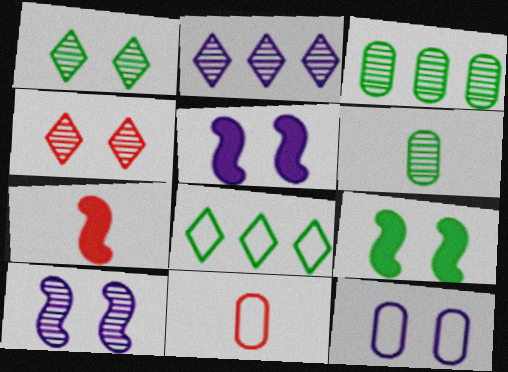[[2, 9, 11], 
[4, 9, 12], 
[6, 8, 9]]